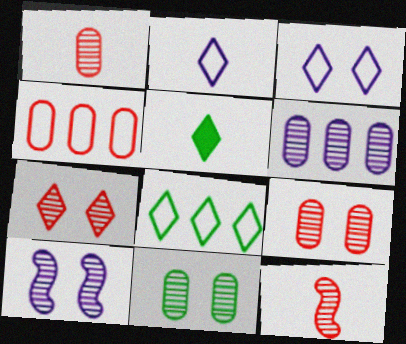[[1, 6, 11], 
[4, 5, 10], 
[7, 10, 11]]